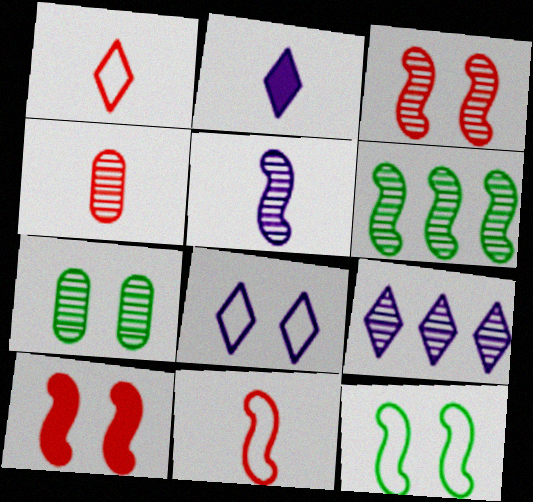[[2, 8, 9], 
[3, 5, 6], 
[7, 8, 10]]